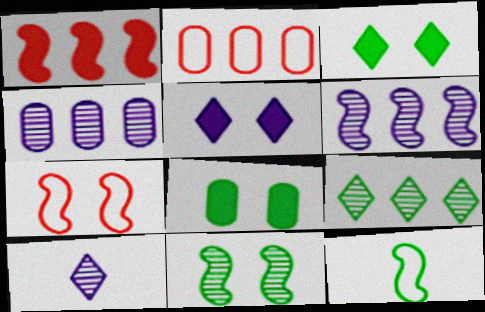[[8, 9, 12]]